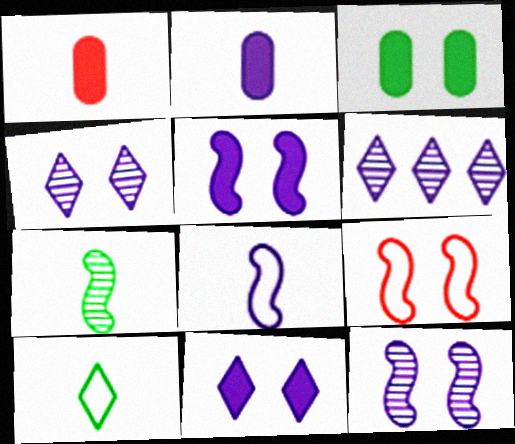[[3, 4, 9]]